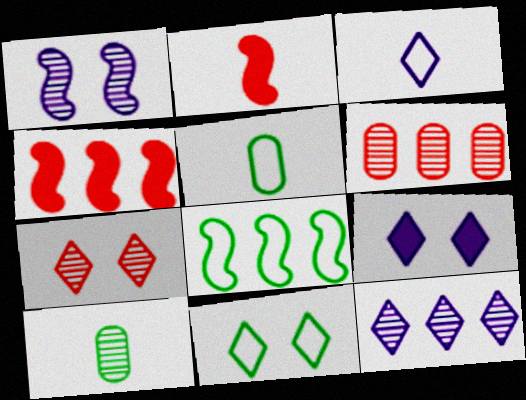[[1, 2, 8], 
[2, 3, 10], 
[3, 9, 12], 
[5, 8, 11], 
[7, 9, 11]]